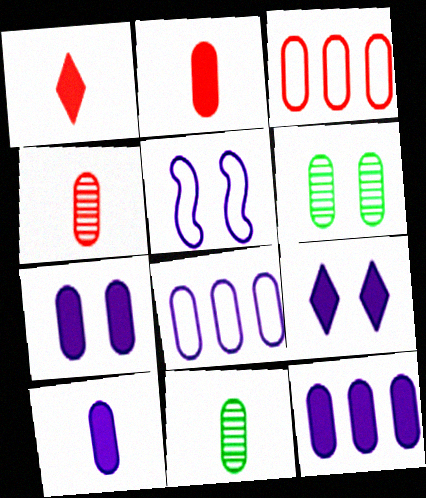[[2, 6, 8], 
[3, 6, 10], 
[3, 7, 11], 
[7, 10, 12]]